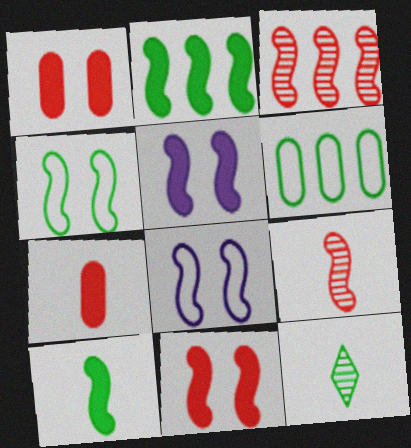[[2, 8, 9], 
[3, 8, 10]]